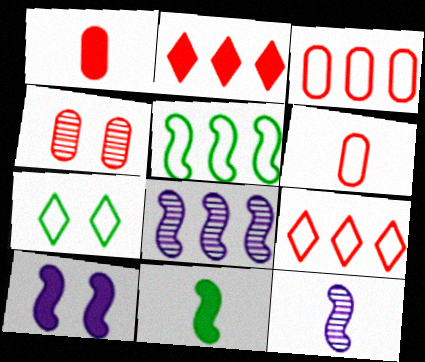[[1, 3, 4], 
[1, 7, 8], 
[4, 7, 10]]